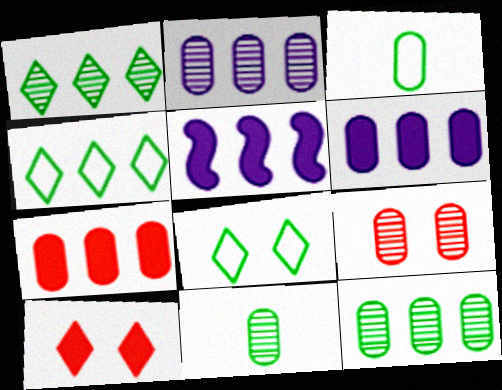[[2, 9, 11], 
[3, 6, 9]]